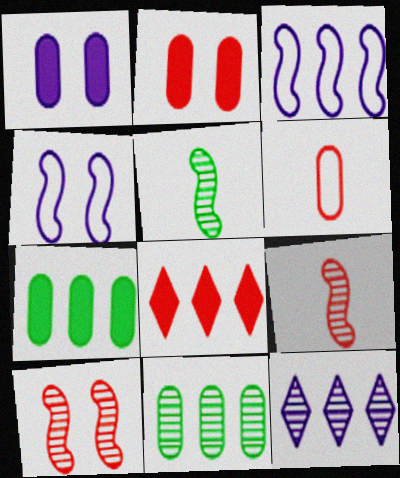[[1, 6, 11], 
[3, 8, 11], 
[6, 8, 10]]